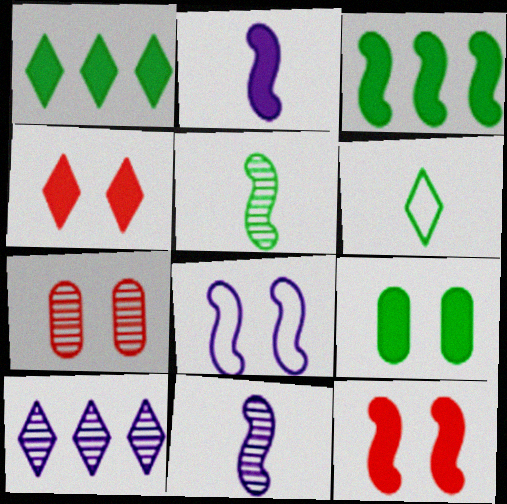[[2, 3, 12], 
[4, 6, 10], 
[5, 7, 10]]